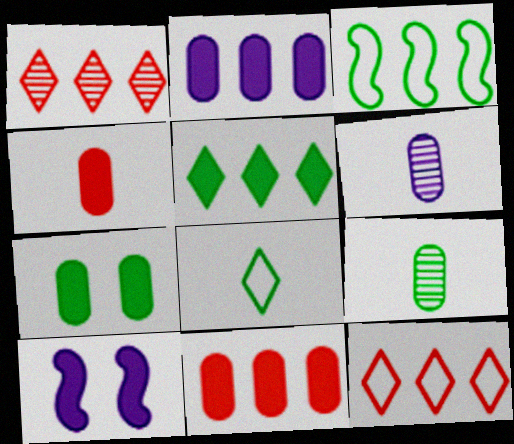[[1, 2, 3], 
[2, 4, 7], 
[4, 5, 10], 
[9, 10, 12]]